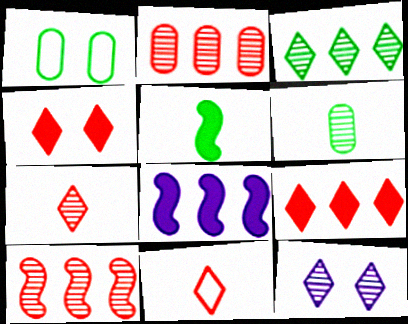[[1, 3, 5], 
[1, 7, 8], 
[3, 7, 12], 
[6, 10, 12]]